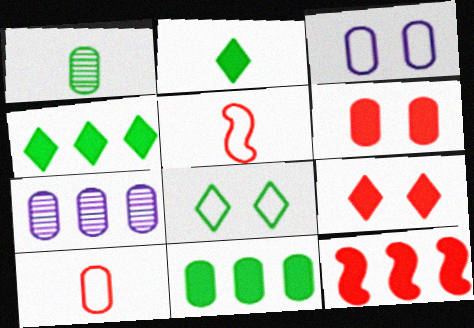[]